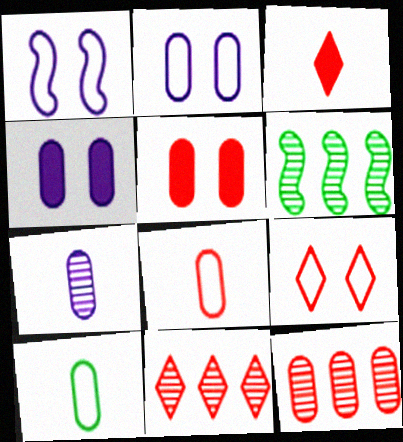[[2, 3, 6], 
[3, 9, 11], 
[4, 10, 12], 
[5, 8, 12]]